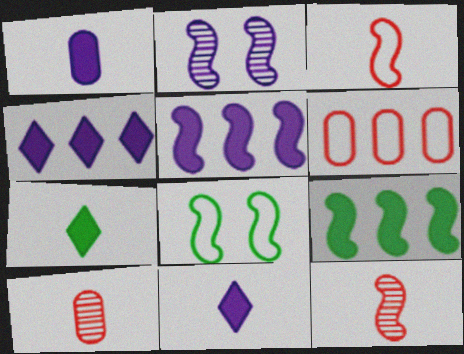[[2, 3, 9], 
[2, 6, 7], 
[4, 8, 10], 
[5, 8, 12]]